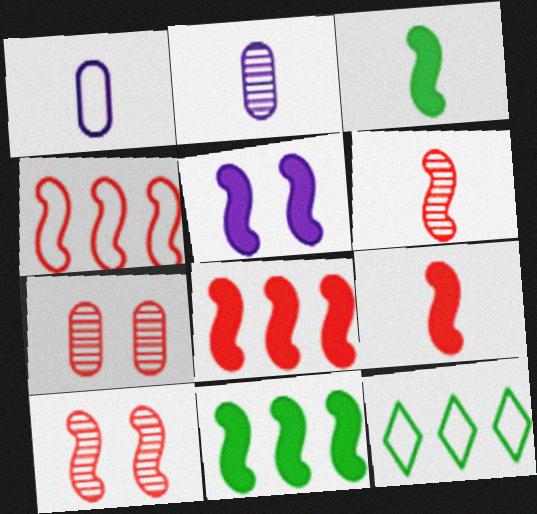[[3, 5, 8], 
[4, 9, 10], 
[5, 9, 11]]